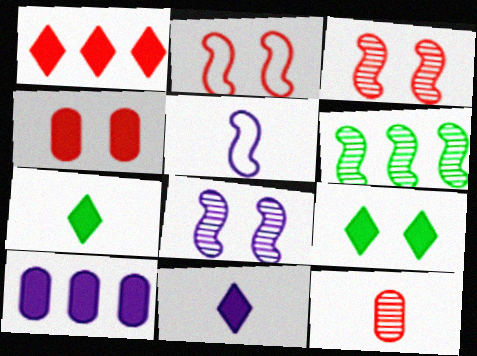[[1, 2, 12], 
[1, 9, 11], 
[5, 7, 12]]